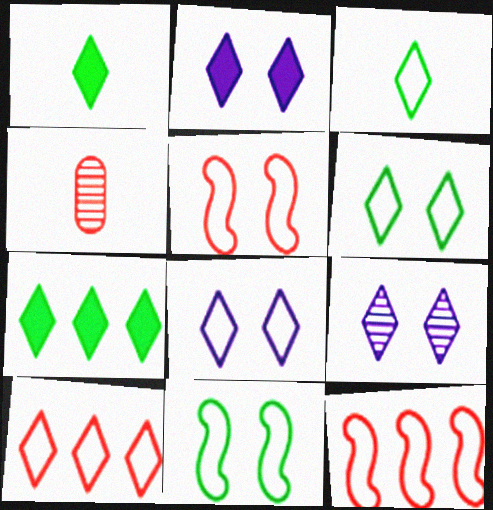[[1, 9, 10], 
[2, 8, 9], 
[3, 8, 10]]